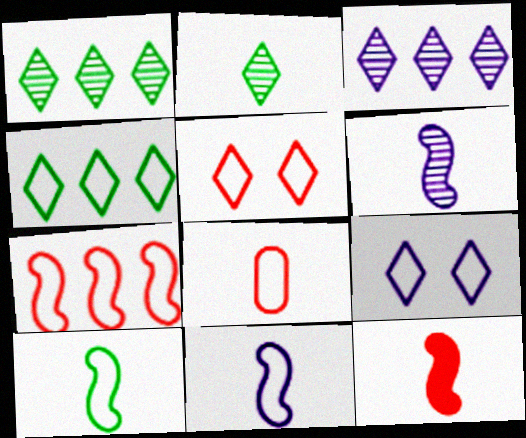[[5, 7, 8], 
[6, 10, 12]]